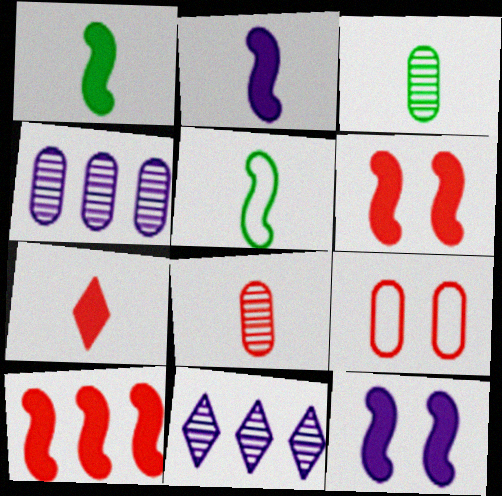[[1, 9, 11], 
[1, 10, 12]]